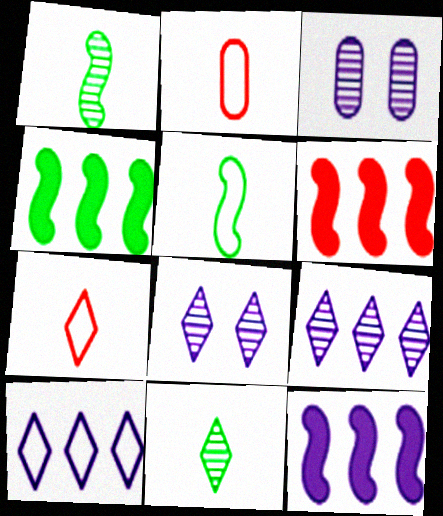[[2, 4, 8], 
[3, 4, 7], 
[4, 6, 12]]